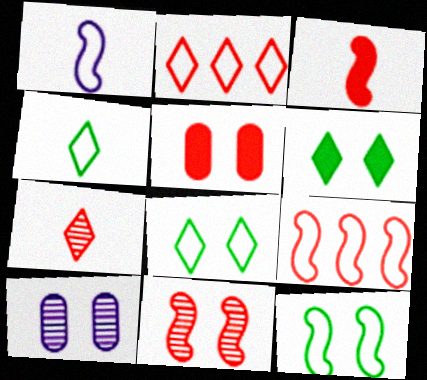[[1, 9, 12], 
[3, 9, 11], 
[5, 7, 9]]